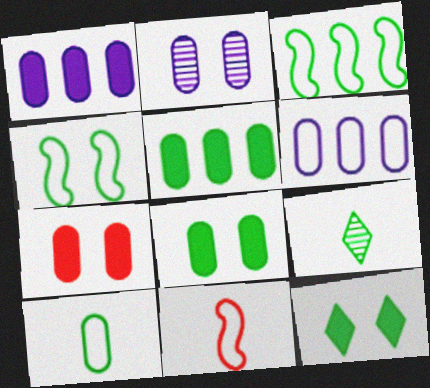[[3, 8, 9], 
[4, 5, 9]]